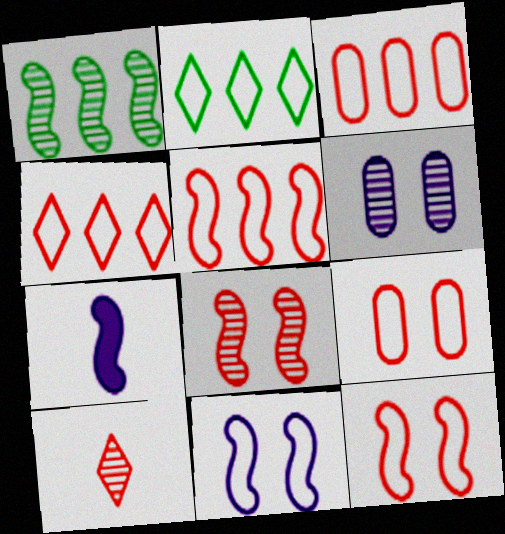[[1, 6, 10], 
[1, 7, 12], 
[3, 4, 5]]